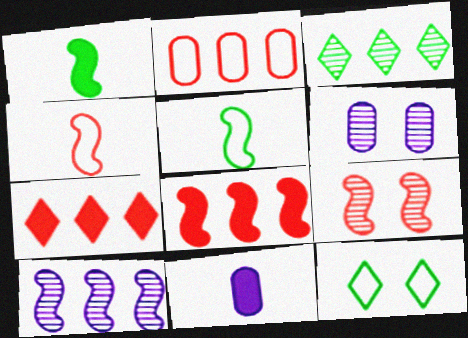[[4, 8, 9], 
[5, 6, 7]]